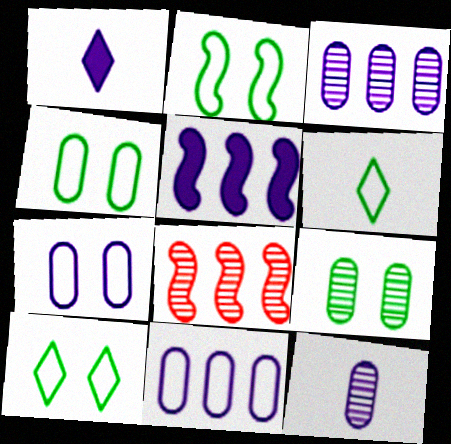[[1, 4, 8], 
[2, 4, 10]]